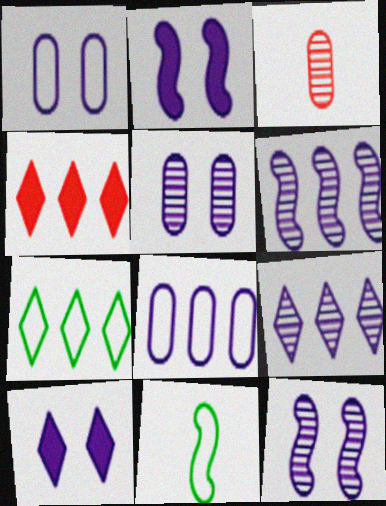[[1, 10, 12], 
[2, 3, 7], 
[4, 5, 11], 
[4, 7, 9]]